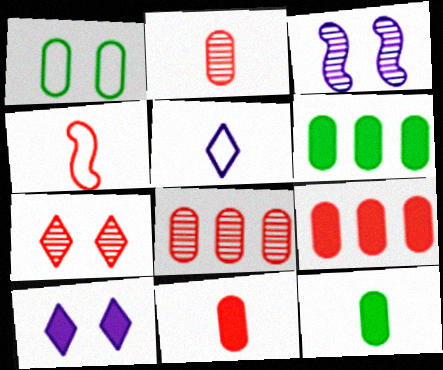[[4, 7, 9]]